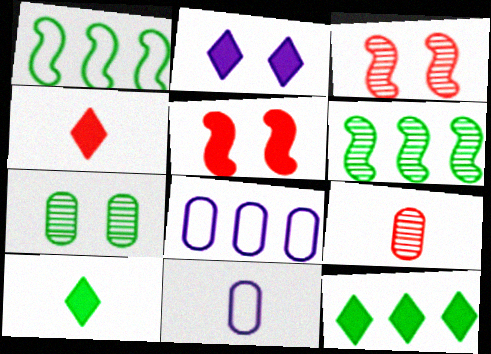[[1, 2, 9], 
[1, 7, 10], 
[2, 4, 12], 
[3, 8, 10], 
[3, 11, 12]]